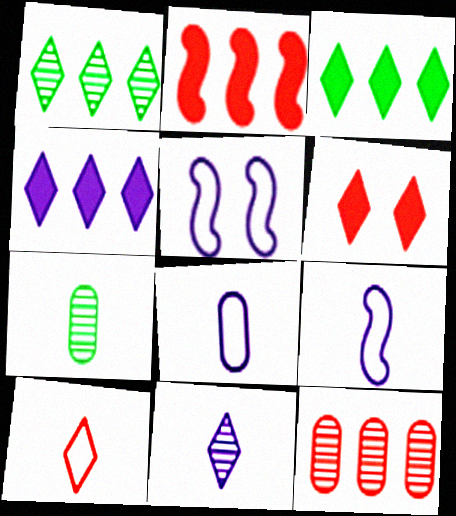[]